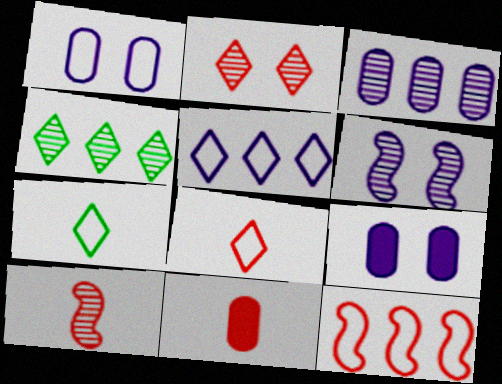[[1, 7, 12], 
[2, 11, 12], 
[8, 10, 11]]